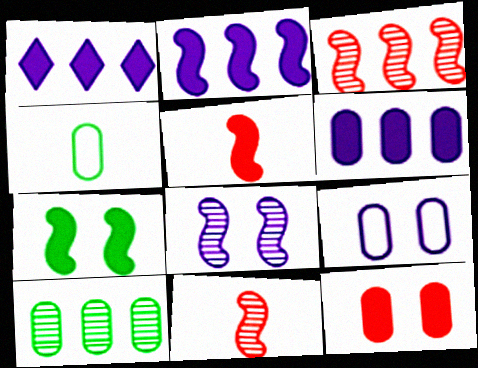[[1, 2, 6], 
[2, 5, 7]]